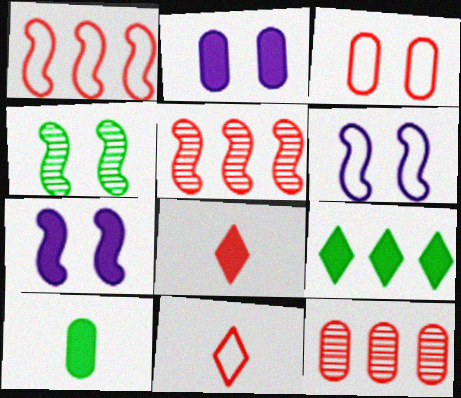[[1, 3, 11], 
[3, 5, 8]]